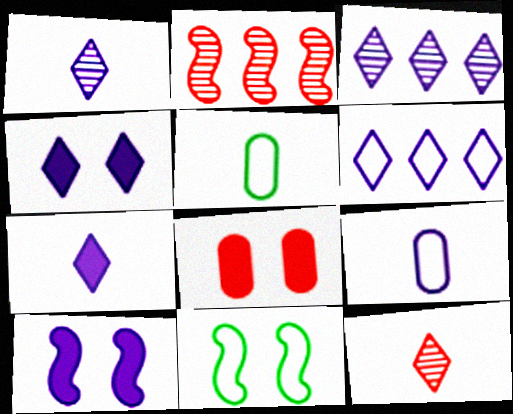[[1, 4, 6], 
[2, 4, 5], 
[3, 9, 10]]